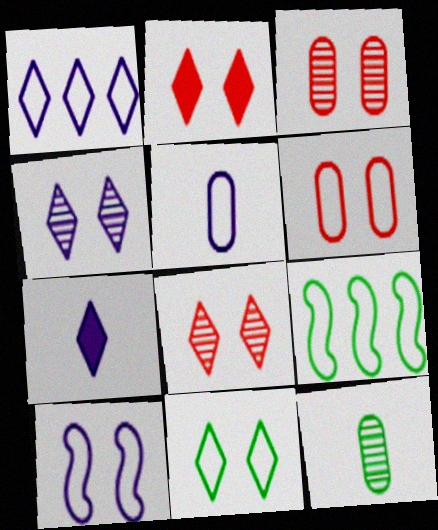[[1, 4, 7], 
[1, 5, 10], 
[2, 4, 11], 
[3, 7, 9], 
[6, 10, 11]]